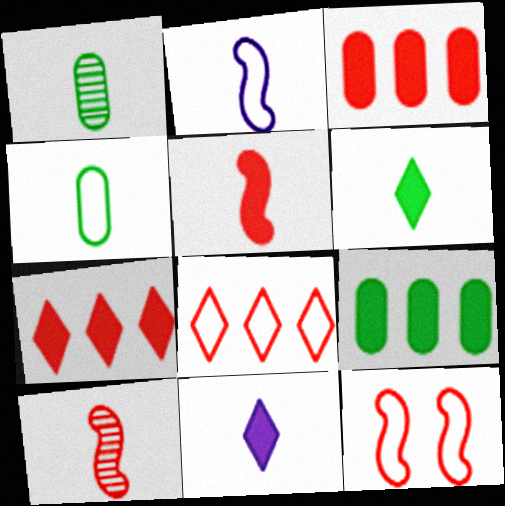[[4, 10, 11]]